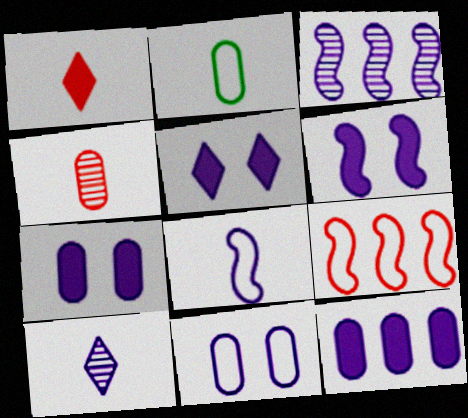[[3, 6, 8], 
[5, 6, 7]]